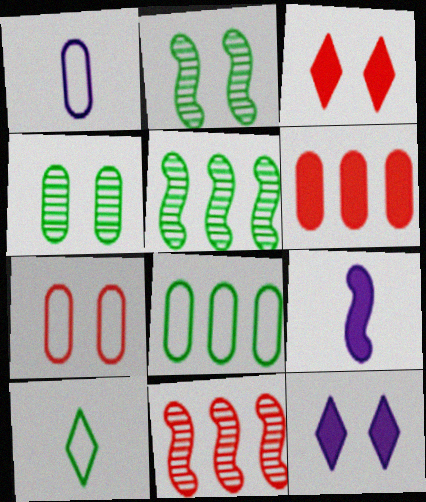[[1, 3, 5], 
[1, 4, 6], 
[1, 7, 8], 
[2, 7, 12]]